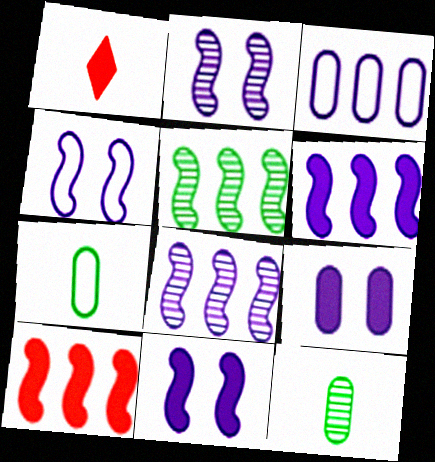[[2, 4, 11]]